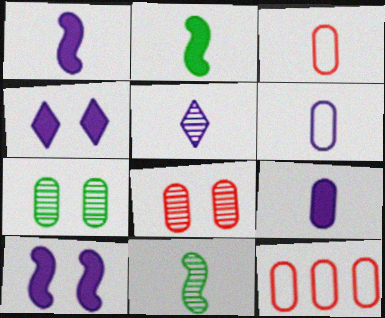[[1, 5, 6], 
[2, 3, 5], 
[4, 11, 12], 
[7, 9, 12]]